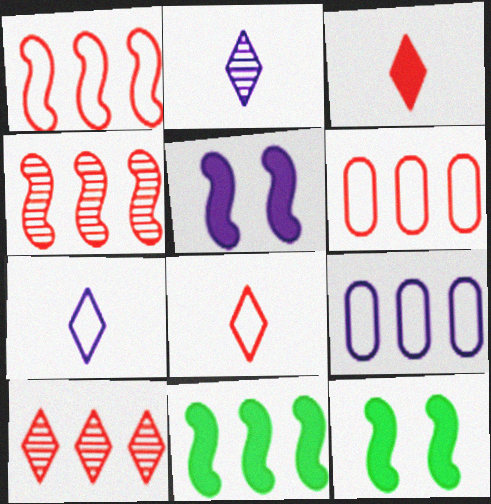[[2, 5, 9], 
[2, 6, 12], 
[9, 10, 11]]